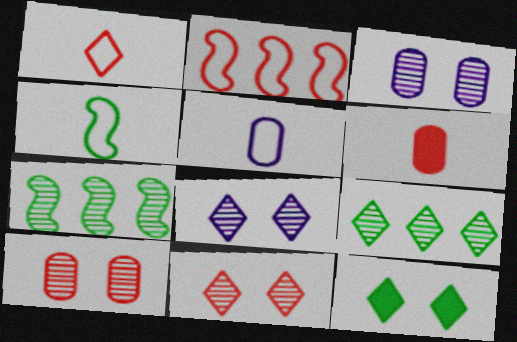[[1, 4, 5], 
[2, 6, 11]]